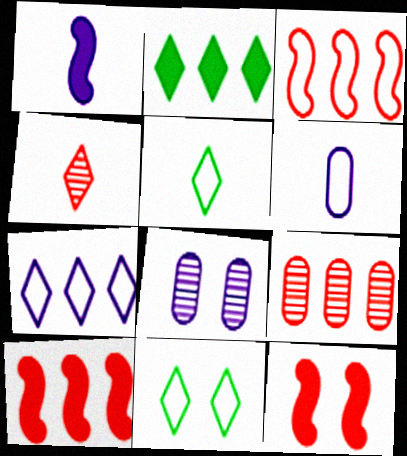[[1, 7, 8], 
[1, 9, 11], 
[3, 6, 11], 
[5, 8, 10], 
[8, 11, 12]]